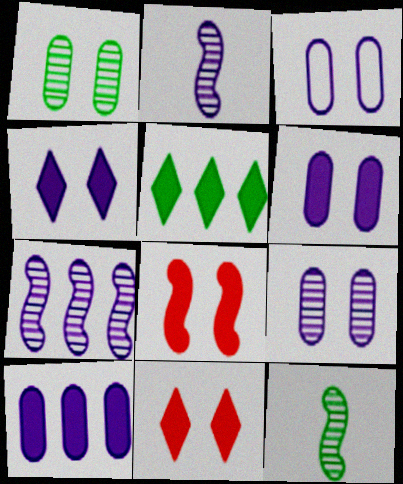[[3, 6, 9]]